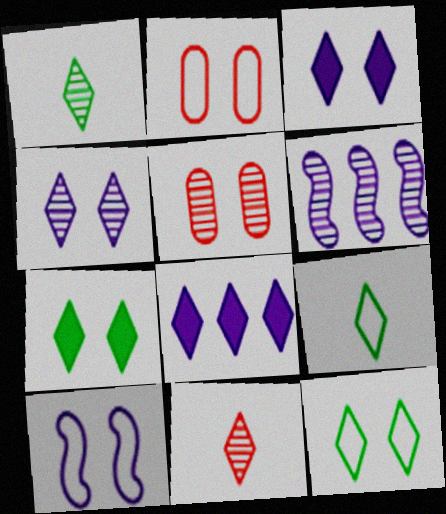[[1, 5, 6], 
[2, 10, 12], 
[5, 7, 10], 
[8, 11, 12]]